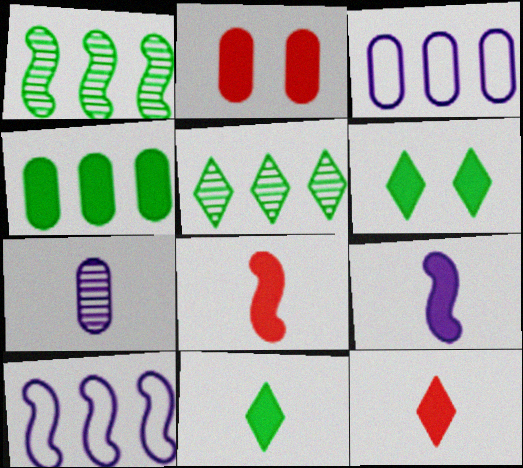[]